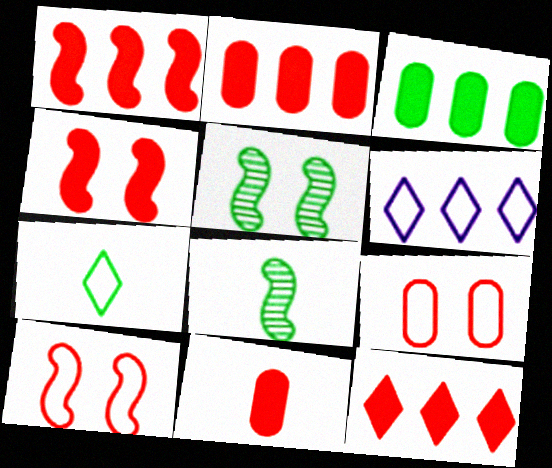[[1, 2, 12], 
[3, 5, 7], 
[4, 11, 12], 
[5, 6, 11]]